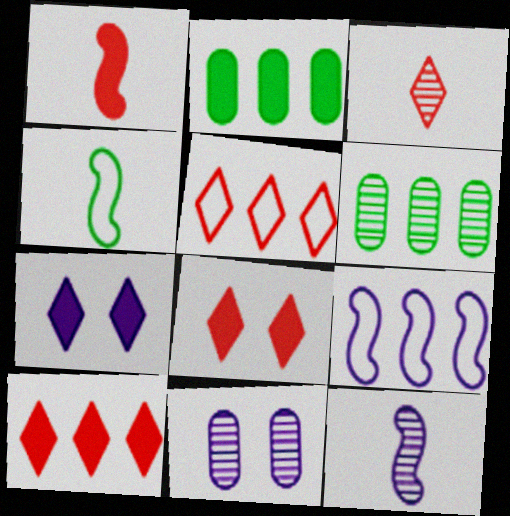[[1, 2, 7], 
[1, 4, 12], 
[3, 5, 8], 
[4, 10, 11], 
[6, 9, 10]]